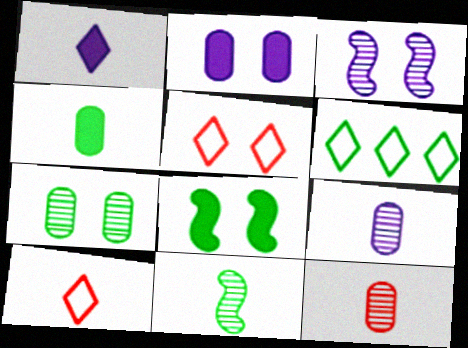[]